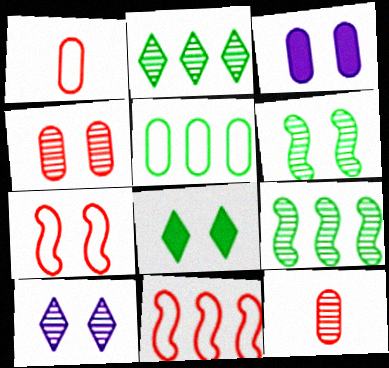[[3, 5, 12], 
[4, 6, 10], 
[9, 10, 12]]